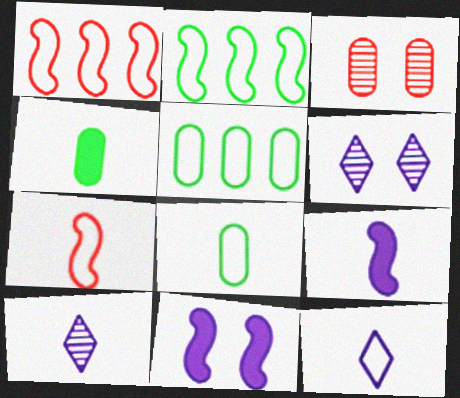[[1, 4, 6], 
[4, 7, 10], 
[7, 8, 12]]